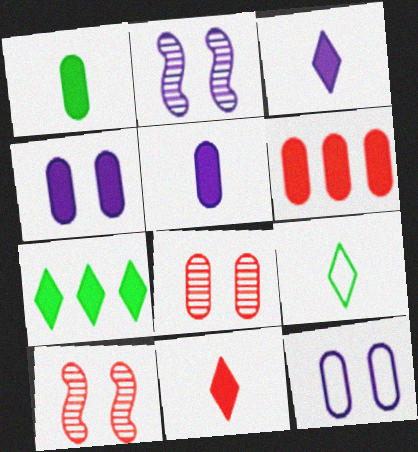[[1, 4, 6], 
[2, 6, 9]]